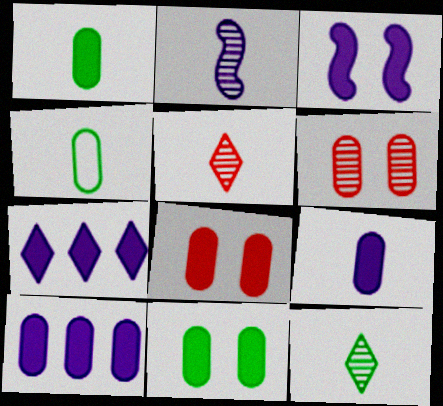[[1, 8, 10], 
[3, 7, 9], 
[4, 6, 10]]